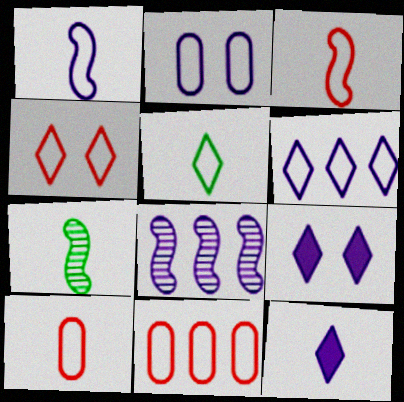[[1, 2, 6], 
[1, 5, 10], 
[2, 8, 12], 
[3, 4, 11], 
[4, 5, 6], 
[7, 9, 11], 
[7, 10, 12]]